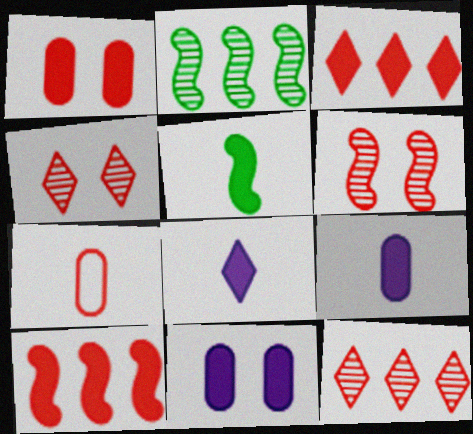[[3, 5, 11], 
[3, 6, 7], 
[4, 7, 10]]